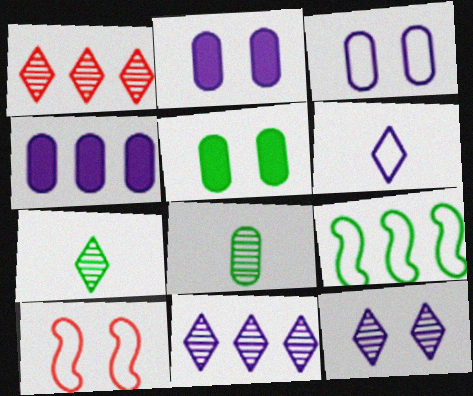[[1, 4, 9], 
[1, 7, 12], 
[4, 7, 10], 
[5, 7, 9], 
[5, 10, 12]]